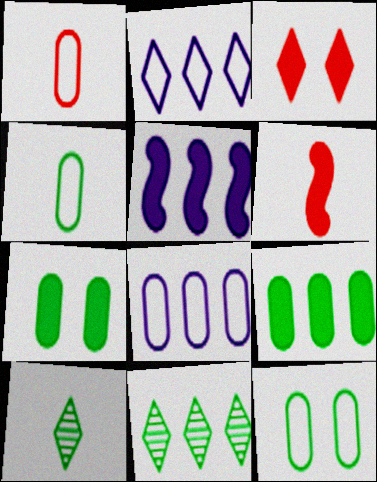[[1, 8, 12], 
[2, 3, 10]]